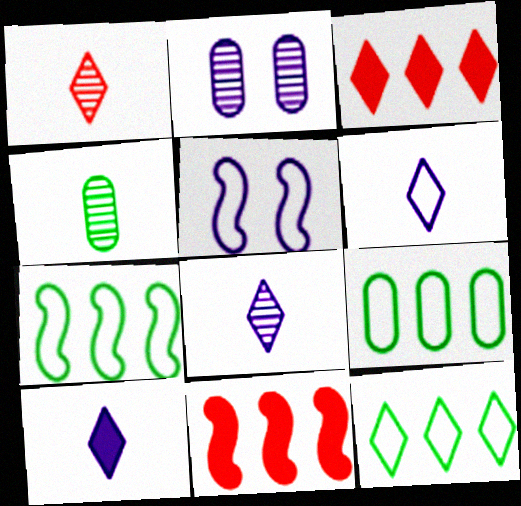[[3, 4, 5], 
[6, 8, 10], 
[7, 9, 12]]